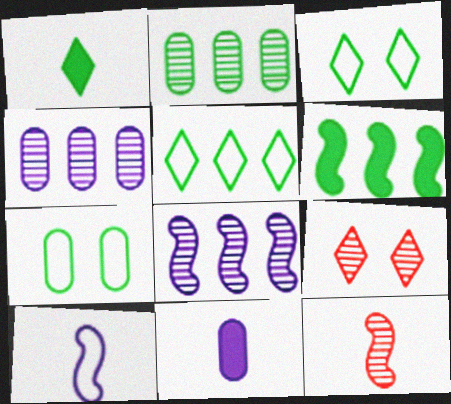[[2, 5, 6]]